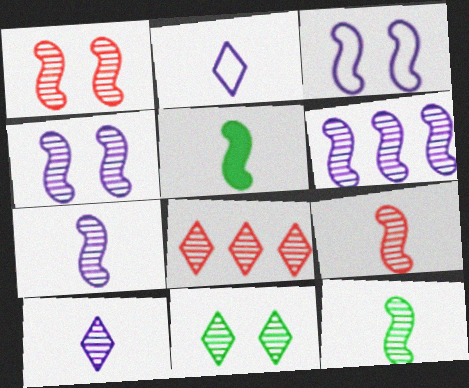[[1, 6, 12], 
[4, 6, 7], 
[7, 9, 12], 
[8, 10, 11]]